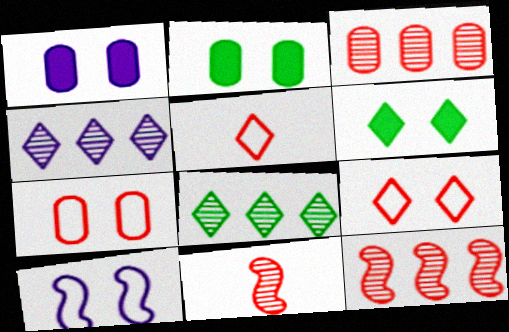[[4, 5, 6]]